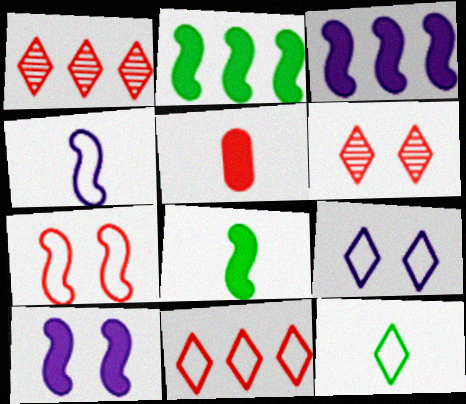[[1, 5, 7], 
[9, 11, 12]]